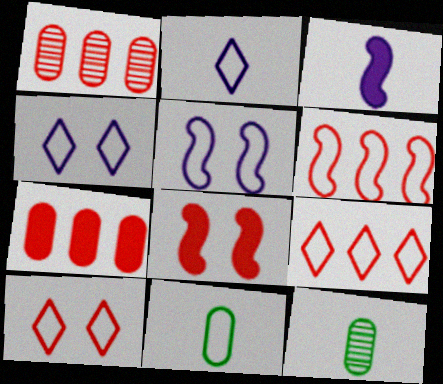[[4, 6, 11], 
[5, 9, 11]]